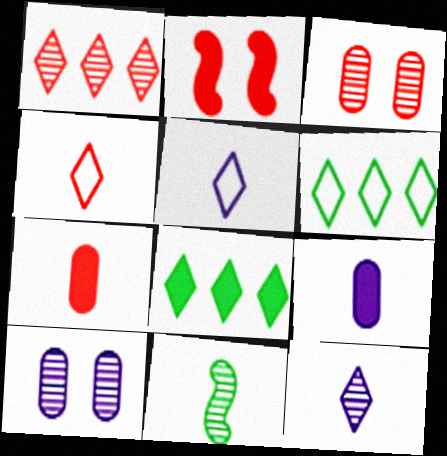[[1, 10, 11], 
[2, 8, 9], 
[4, 9, 11], 
[5, 7, 11]]